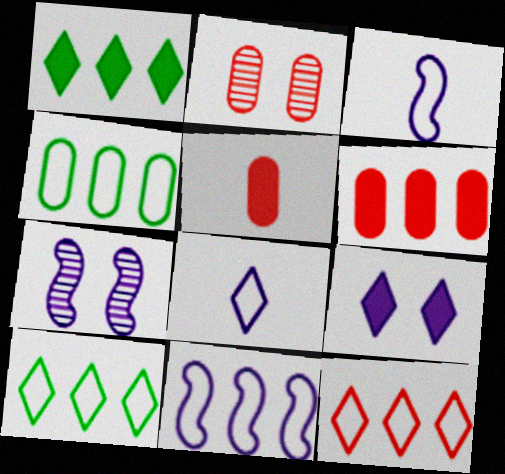[[1, 2, 3], 
[4, 11, 12], 
[5, 7, 10]]